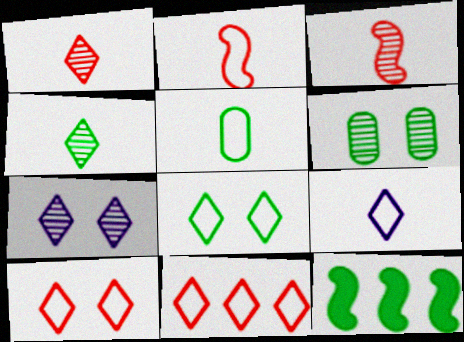[[2, 5, 9], 
[8, 9, 11]]